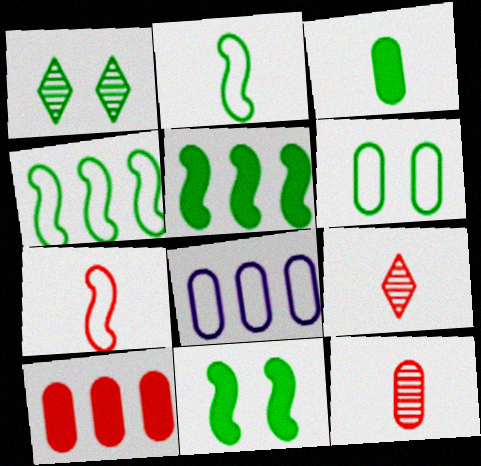[[1, 3, 4], 
[1, 6, 11], 
[8, 9, 11]]